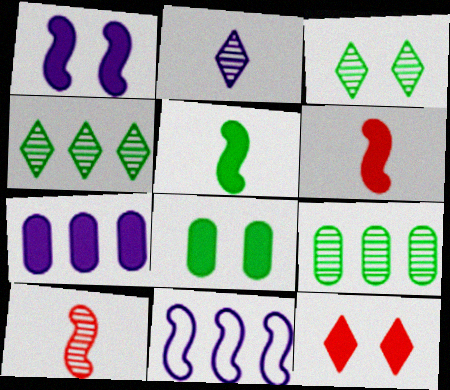[[1, 8, 12], 
[5, 7, 12]]